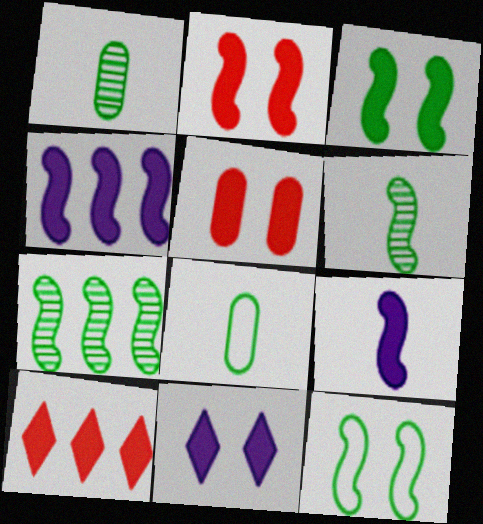[[3, 5, 11]]